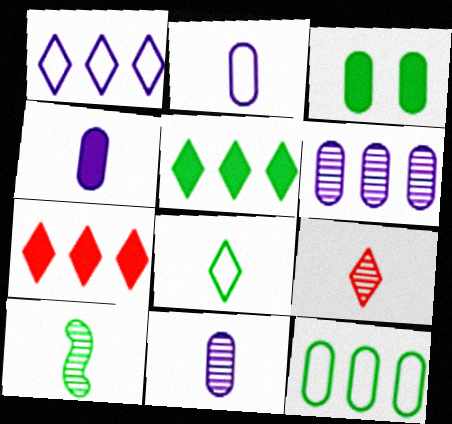[[2, 4, 11], 
[9, 10, 11]]